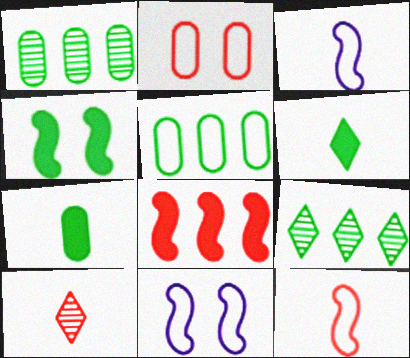[[2, 8, 10], 
[3, 7, 10]]